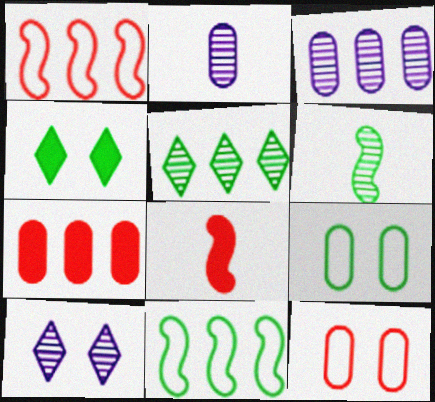[[1, 2, 4], 
[2, 7, 9]]